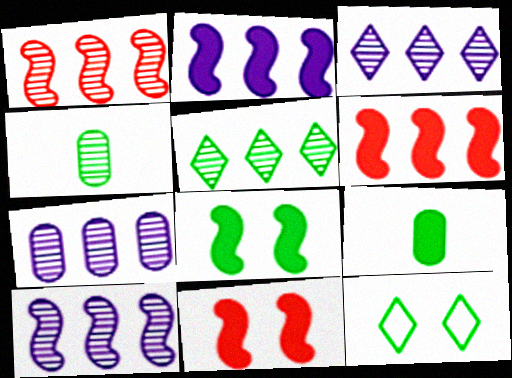[[1, 5, 7], 
[3, 7, 10]]